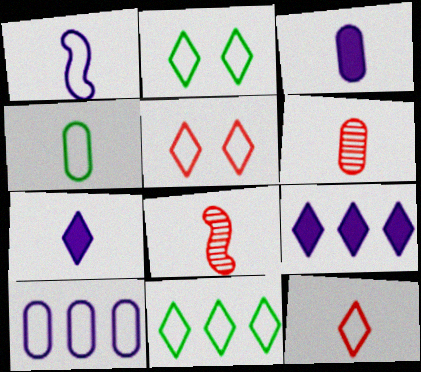[[1, 4, 12], 
[3, 4, 6], 
[4, 7, 8]]